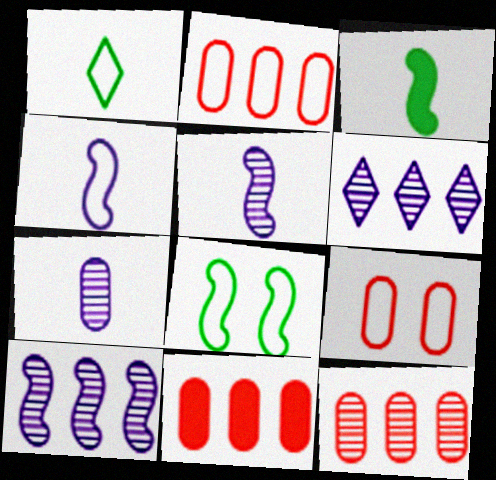[[2, 11, 12], 
[3, 6, 9]]